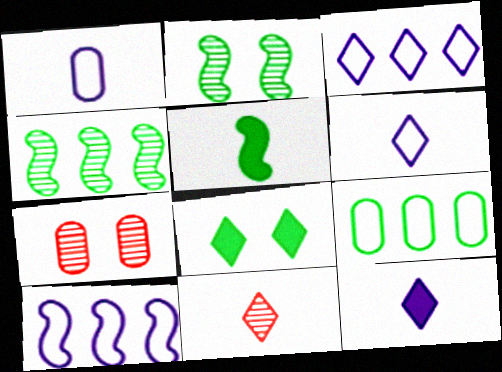[[1, 5, 11], 
[3, 5, 7], 
[3, 8, 11]]